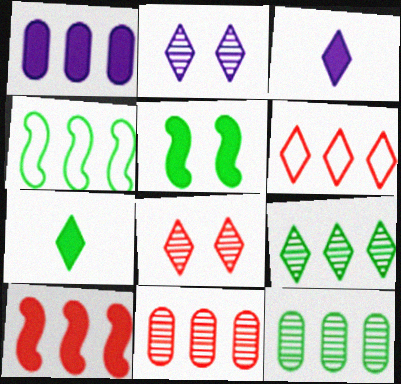[[2, 6, 7], 
[6, 10, 11]]